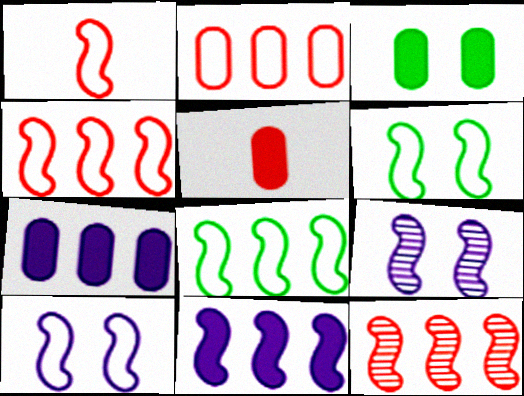[[1, 8, 10], 
[3, 5, 7], 
[8, 11, 12]]